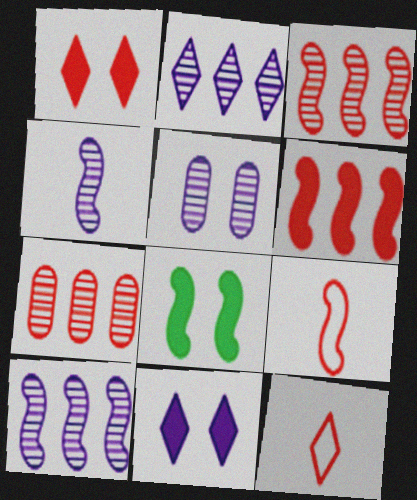[[1, 7, 9], 
[2, 4, 5], 
[8, 9, 10]]